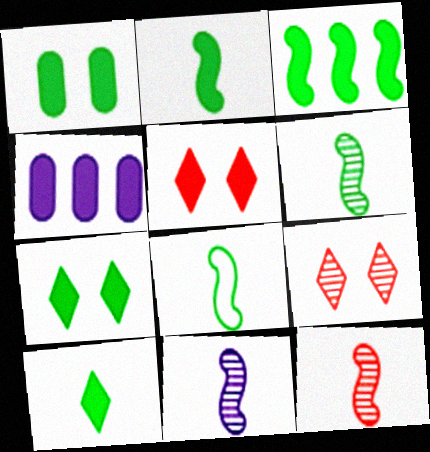[[1, 3, 10], 
[2, 4, 5], 
[2, 6, 8], 
[4, 8, 9], 
[6, 11, 12]]